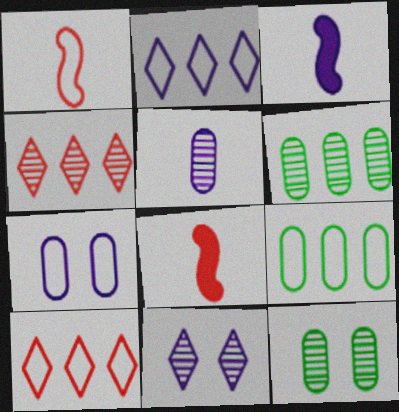[[2, 8, 12], 
[3, 10, 12], 
[8, 9, 11]]